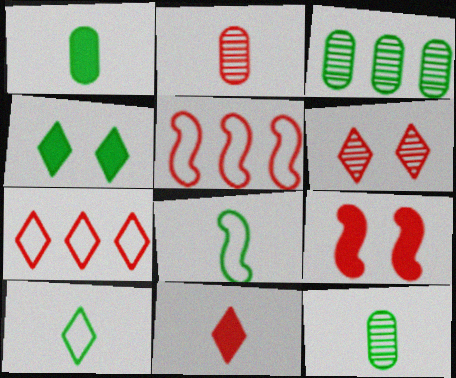[[2, 7, 9], 
[3, 4, 8], 
[6, 7, 11]]